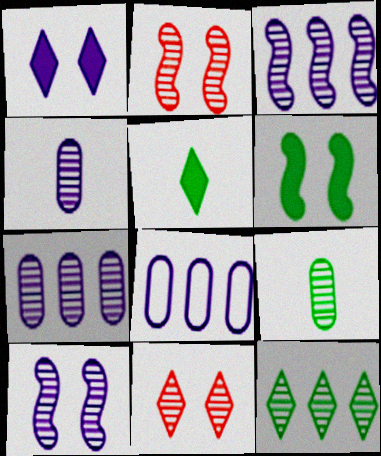[[2, 4, 12], 
[2, 5, 8], 
[3, 9, 11]]